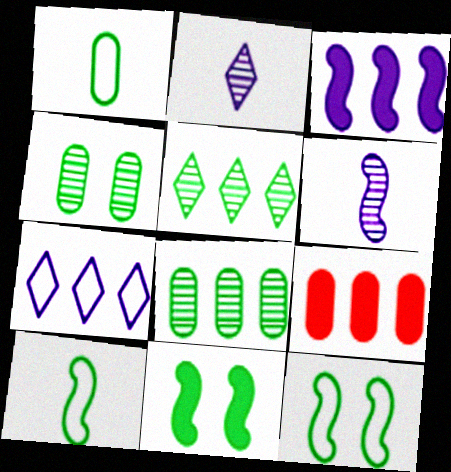[[1, 5, 11], 
[2, 9, 12]]